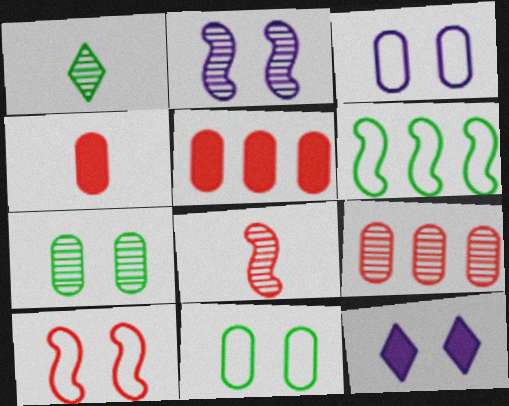[[1, 2, 9], 
[2, 3, 12], 
[7, 10, 12]]